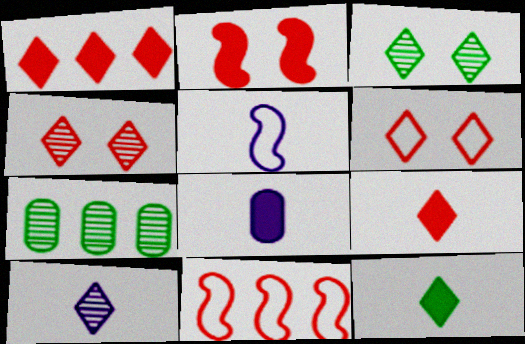[[3, 8, 11], 
[5, 8, 10]]